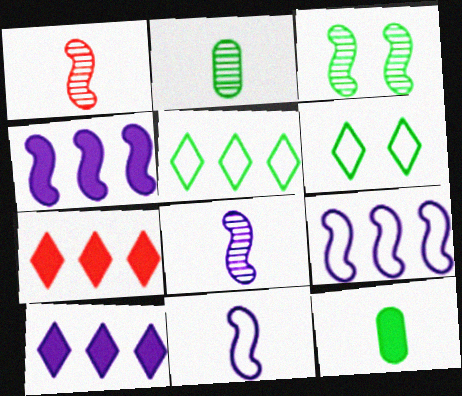[[3, 5, 12]]